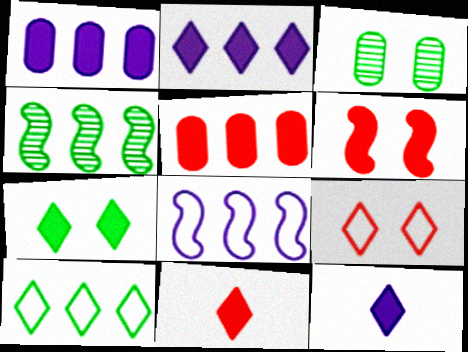[[2, 7, 11], 
[3, 8, 11], 
[5, 6, 11]]